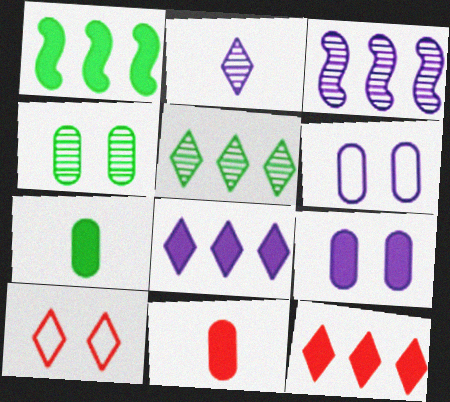[[3, 7, 10]]